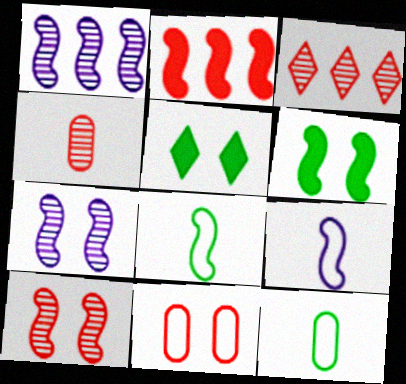[[2, 7, 8], 
[3, 4, 10], 
[5, 7, 11]]